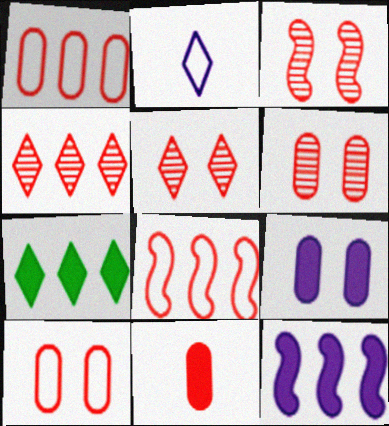[[1, 6, 11], 
[2, 5, 7], 
[3, 5, 6], 
[5, 8, 11]]